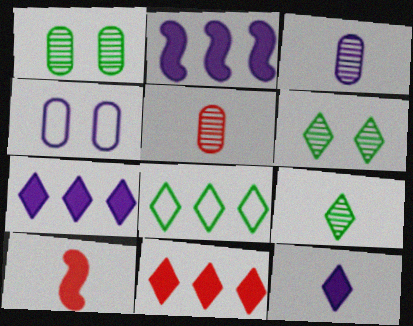[]